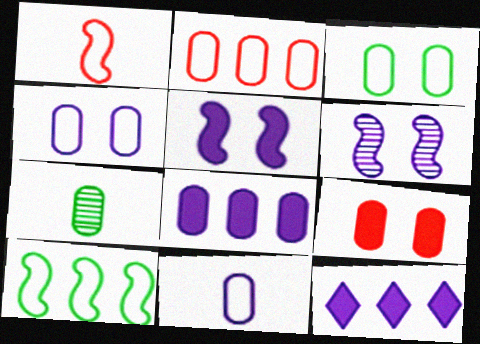[[2, 3, 11], 
[6, 11, 12]]